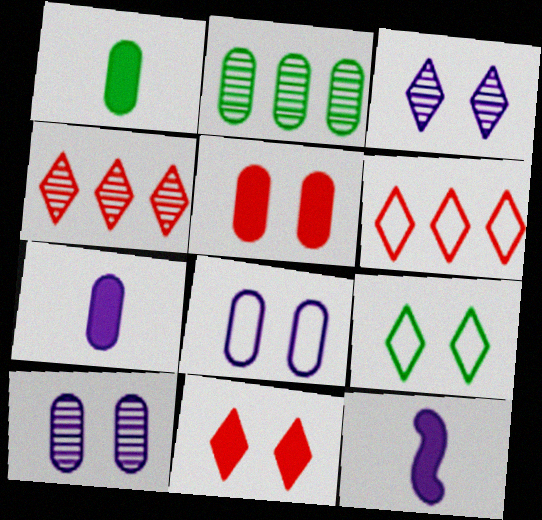[[3, 9, 11]]